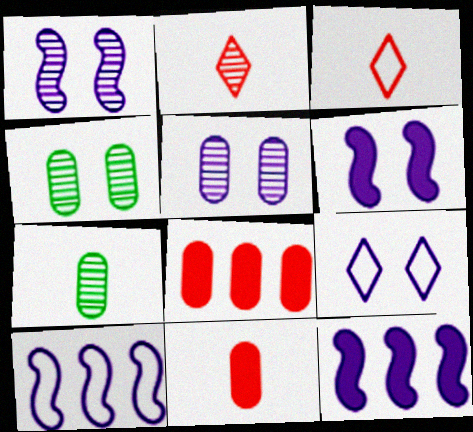[[3, 4, 12], 
[5, 6, 9]]